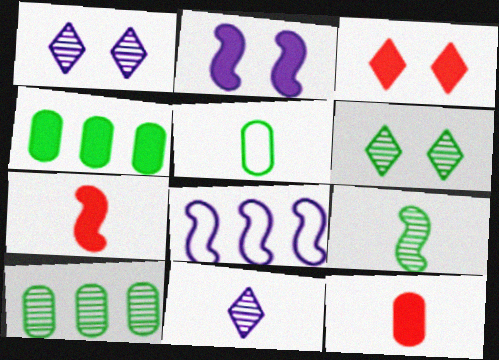[[5, 7, 11], 
[6, 8, 12], 
[6, 9, 10]]